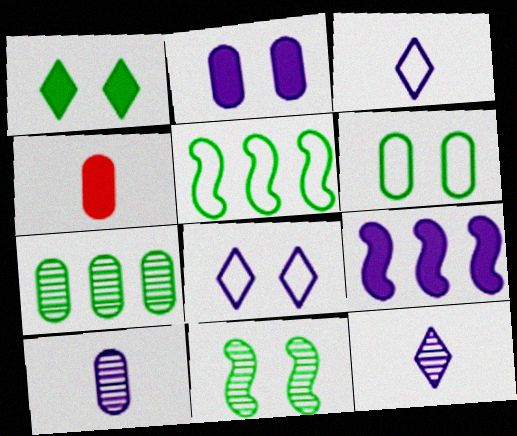[[1, 4, 9], 
[1, 6, 11], 
[8, 9, 10]]